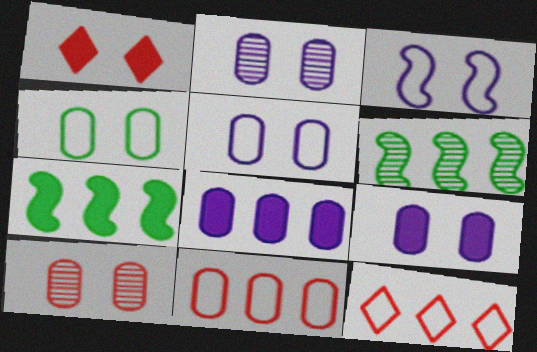[[2, 5, 9], 
[4, 9, 10], 
[6, 8, 12]]